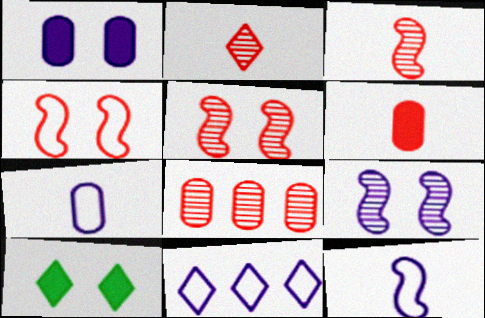[[2, 5, 8], 
[2, 10, 11], 
[8, 10, 12]]